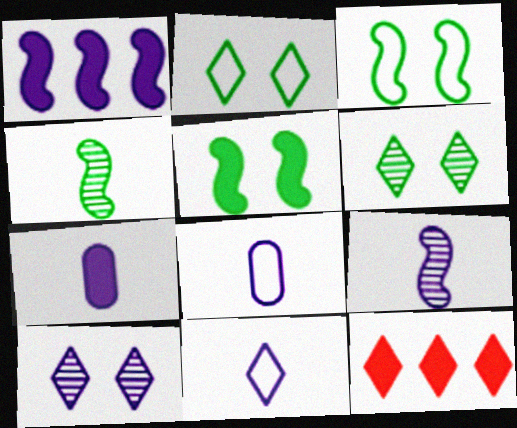[[1, 8, 10], 
[5, 7, 12], 
[6, 11, 12], 
[7, 9, 11]]